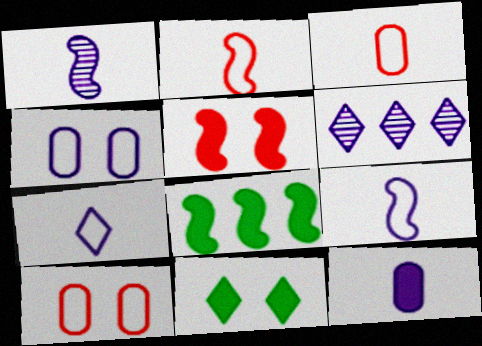[[1, 7, 12]]